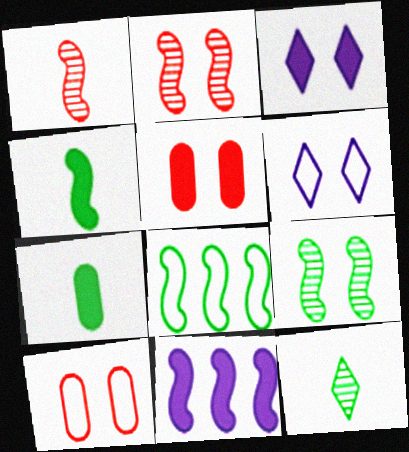[[3, 9, 10], 
[4, 8, 9], 
[5, 6, 9], 
[10, 11, 12]]